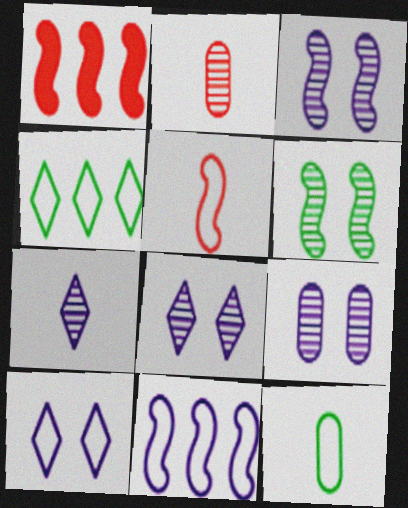[[1, 8, 12], 
[3, 8, 9]]